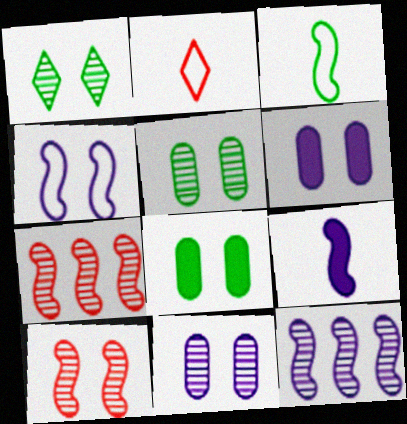[[1, 10, 11], 
[2, 8, 12], 
[4, 9, 12]]